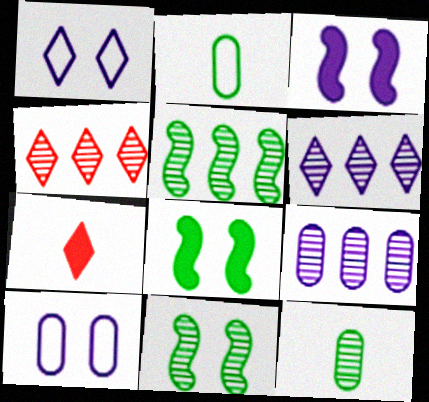[[2, 3, 4], 
[4, 5, 9], 
[5, 7, 10]]